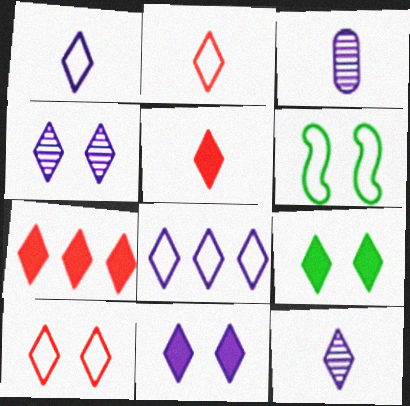[[3, 6, 7], 
[4, 9, 10], 
[8, 11, 12]]